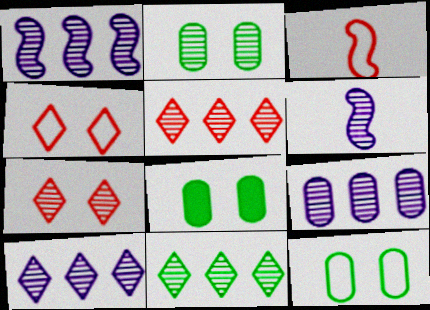[[1, 9, 10], 
[2, 5, 6], 
[2, 8, 12], 
[3, 8, 10], 
[5, 10, 11]]